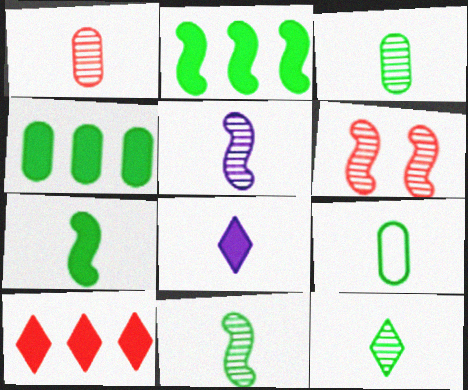[[1, 5, 12], 
[3, 11, 12], 
[7, 9, 12]]